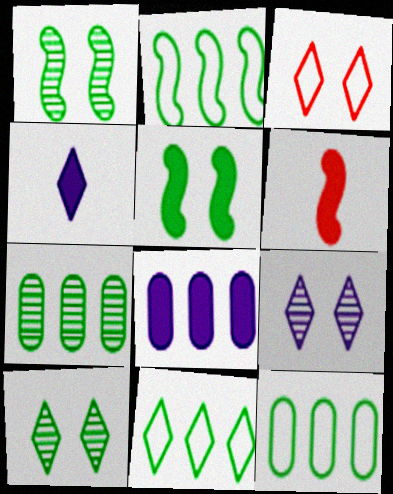[[2, 11, 12], 
[6, 9, 12]]